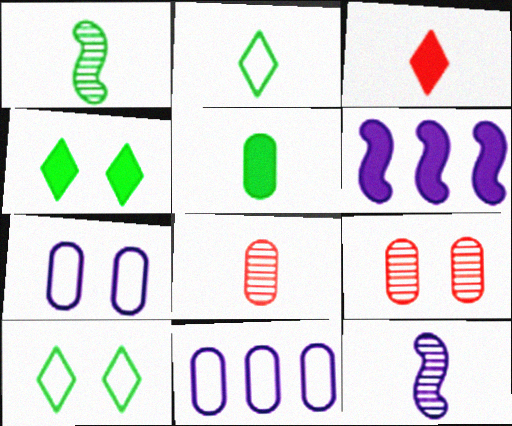[[1, 2, 5], 
[2, 6, 9], 
[5, 9, 11], 
[6, 8, 10]]